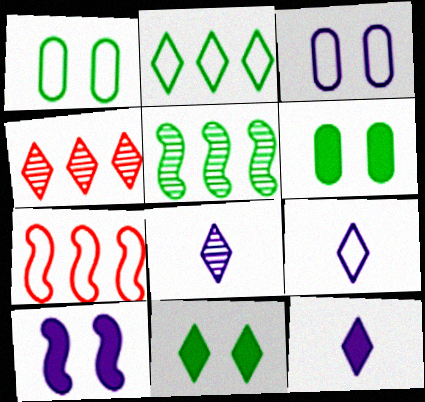[[1, 7, 9], 
[4, 9, 11], 
[6, 7, 8], 
[8, 9, 12]]